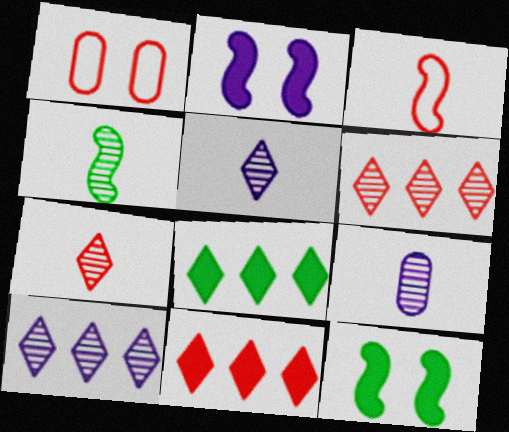[[4, 7, 9]]